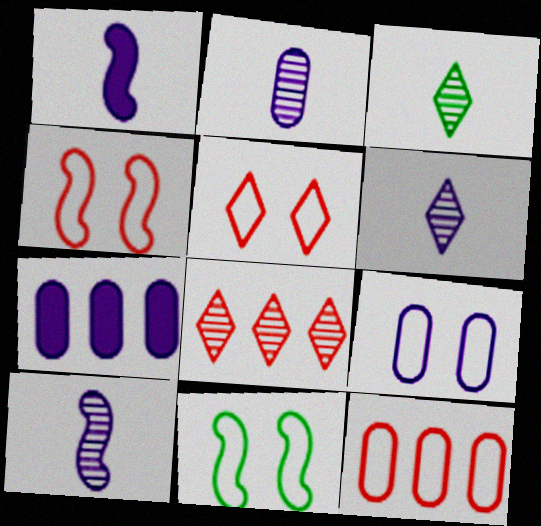[[2, 6, 10], 
[2, 7, 9], 
[3, 4, 7], 
[5, 9, 11]]